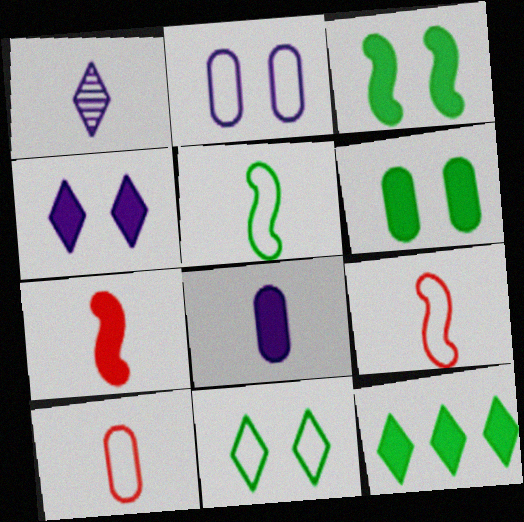[]